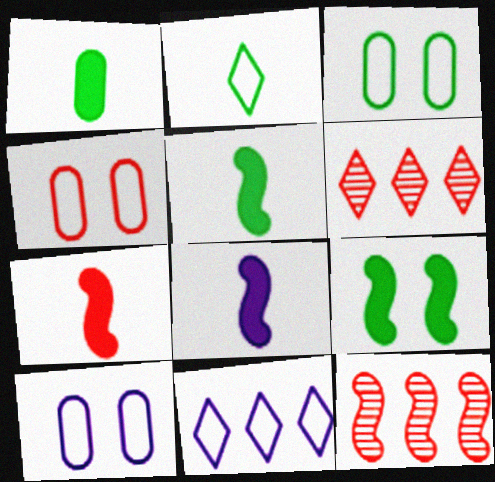[[3, 4, 10], 
[3, 6, 8], 
[4, 6, 7], 
[5, 6, 10], 
[5, 7, 8]]